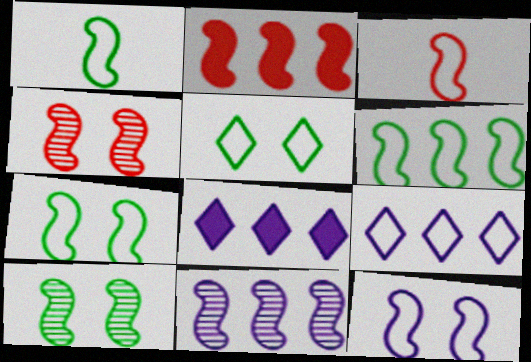[[1, 6, 7], 
[2, 3, 4], 
[2, 6, 11], 
[3, 6, 12]]